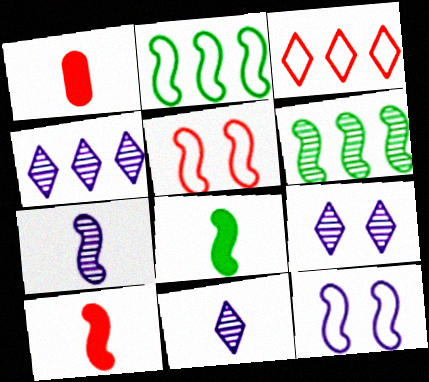[[1, 2, 9], 
[4, 9, 11], 
[6, 10, 12]]